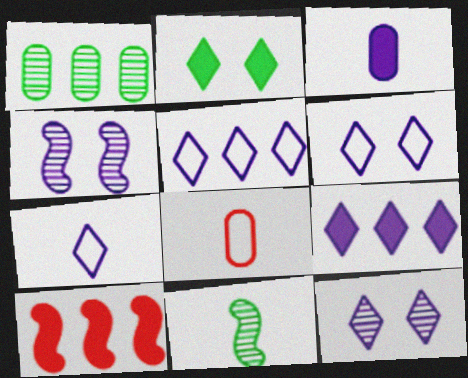[[1, 5, 10], 
[2, 3, 10], 
[3, 4, 5], 
[5, 6, 7], 
[7, 9, 12]]